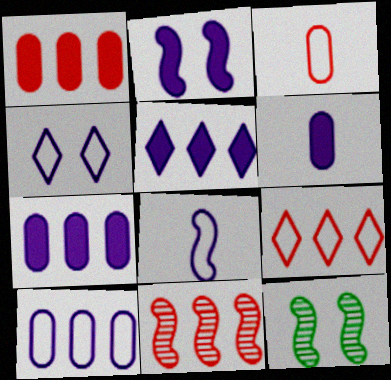[[1, 9, 11], 
[2, 5, 6], 
[3, 5, 12], 
[4, 8, 10], 
[6, 9, 12]]